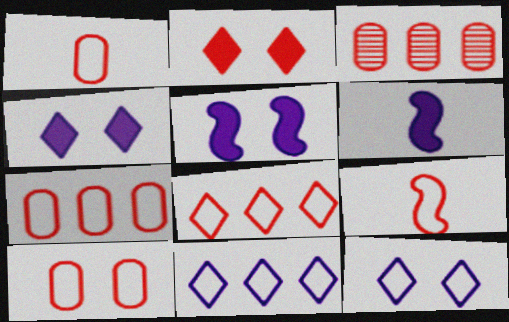[[1, 7, 10], 
[2, 3, 9], 
[8, 9, 10]]